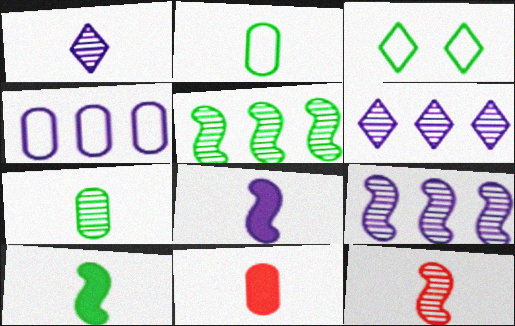[[1, 7, 12], 
[3, 9, 11]]